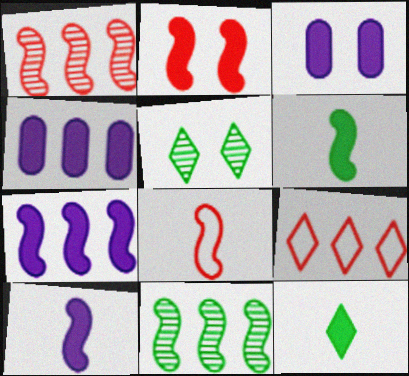[[1, 2, 8], 
[2, 4, 12], 
[2, 6, 7], 
[4, 5, 8], 
[4, 9, 11]]